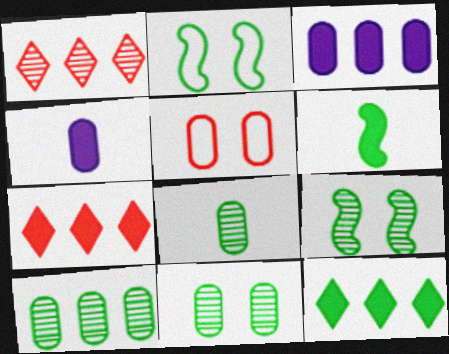[[1, 2, 4], 
[2, 8, 12], 
[3, 5, 8], 
[4, 5, 10], 
[8, 10, 11]]